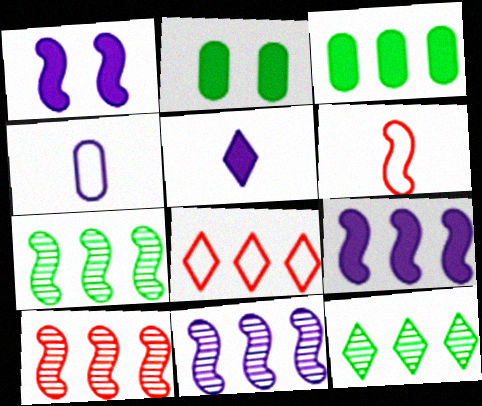[[1, 6, 7], 
[3, 8, 11], 
[7, 10, 11]]